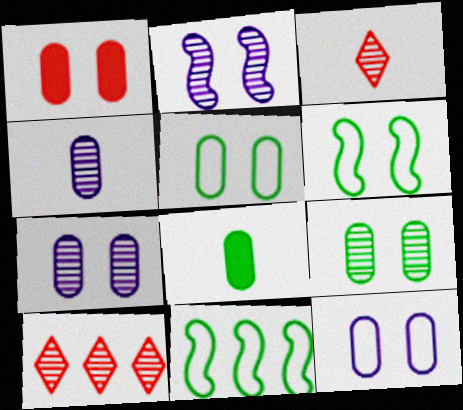[[1, 5, 7], 
[1, 9, 12]]